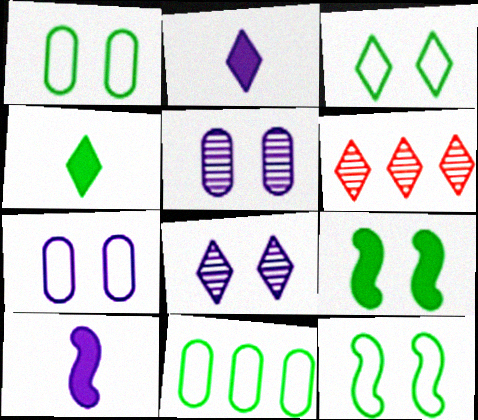[[1, 3, 12], 
[1, 6, 10], 
[2, 3, 6]]